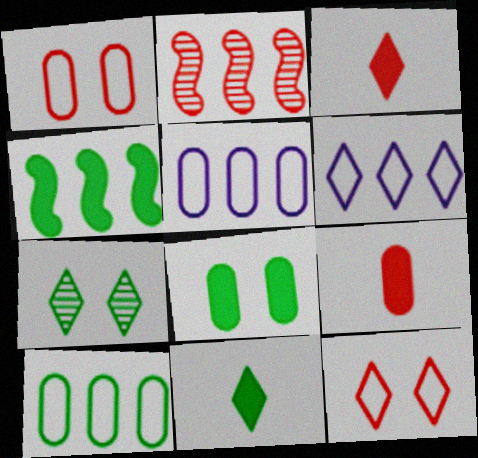[[1, 2, 3], 
[2, 9, 12], 
[3, 6, 7], 
[4, 8, 11]]